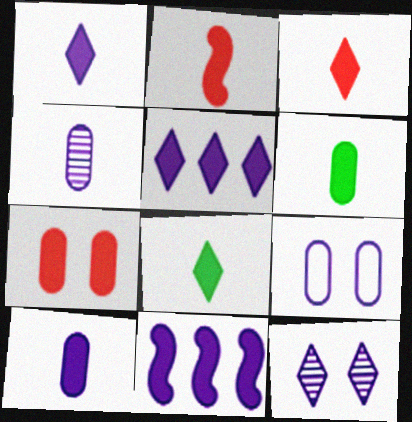[[1, 2, 6], 
[1, 3, 8], 
[2, 8, 10], 
[7, 8, 11]]